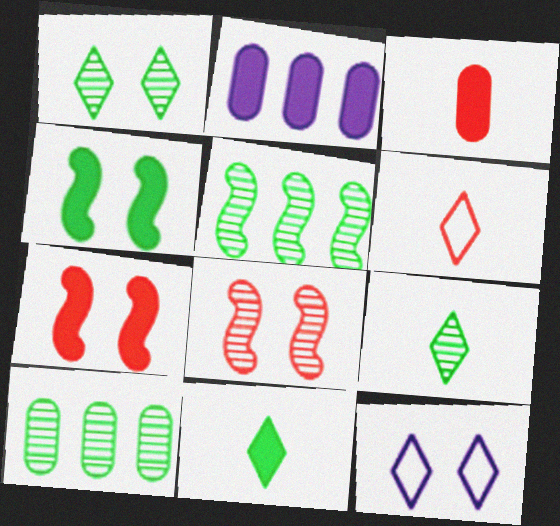[[2, 7, 11], 
[3, 5, 12]]